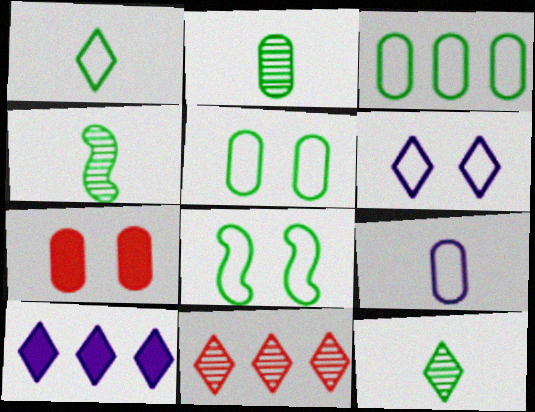[[1, 3, 8], 
[2, 4, 12]]